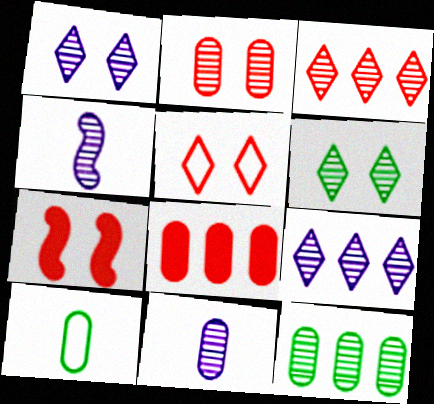[[2, 5, 7], 
[2, 11, 12], 
[7, 9, 10]]